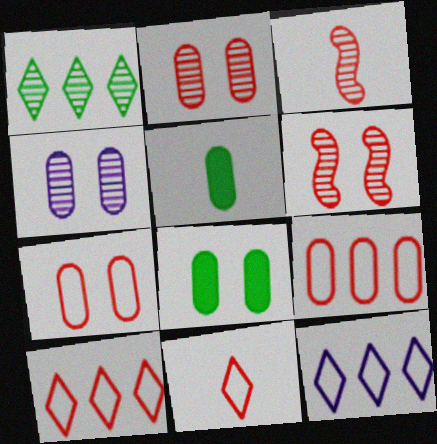[[1, 3, 4], 
[3, 8, 12], 
[4, 5, 9], 
[4, 7, 8], 
[5, 6, 12]]